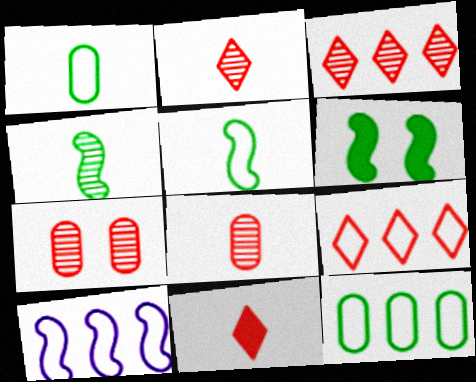[[9, 10, 12]]